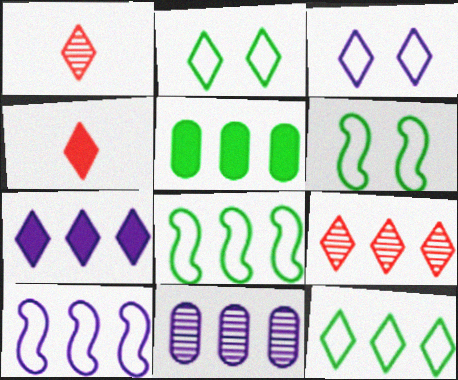[[1, 2, 7], 
[4, 6, 11], 
[5, 9, 10], 
[7, 9, 12], 
[7, 10, 11]]